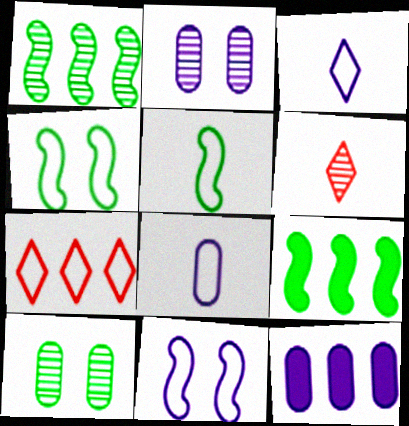[[1, 2, 6], 
[1, 7, 12], 
[2, 8, 12], 
[4, 6, 12], 
[4, 7, 8]]